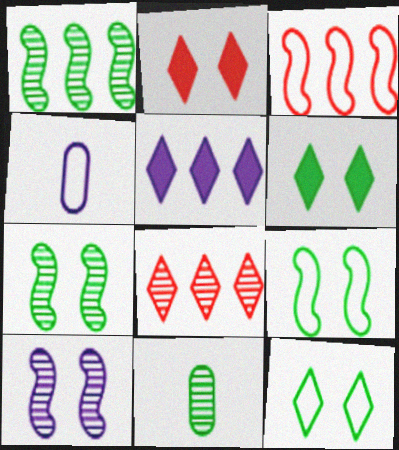[[1, 2, 4], 
[3, 4, 12], 
[4, 5, 10], 
[8, 10, 11]]